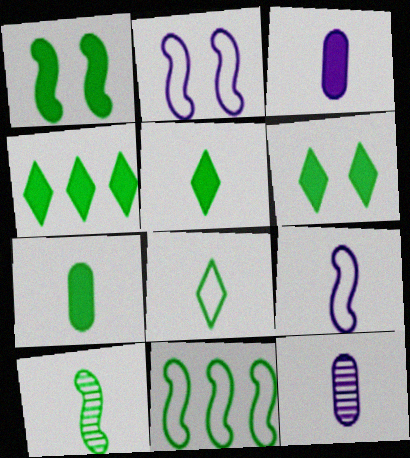[[1, 4, 7], 
[1, 10, 11], 
[4, 5, 6], 
[7, 8, 10]]